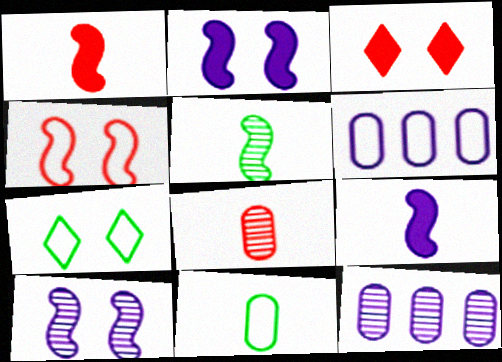[[1, 7, 12], 
[3, 5, 6]]